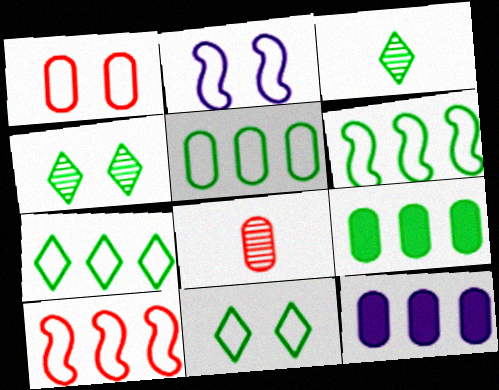[[1, 2, 11], 
[5, 6, 7]]